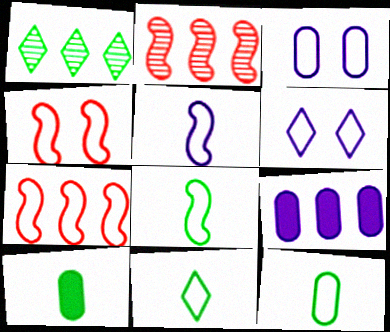[[1, 7, 9], 
[2, 6, 10], 
[3, 7, 11], 
[6, 7, 12], 
[8, 11, 12]]